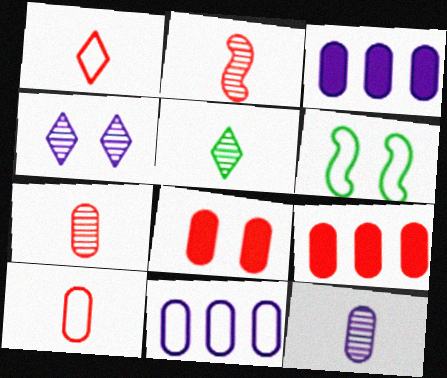[[1, 6, 11], 
[2, 5, 12], 
[4, 6, 8]]